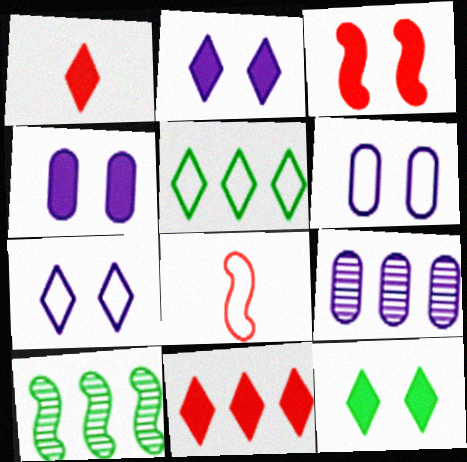[[1, 6, 10], 
[3, 4, 12], 
[5, 6, 8], 
[8, 9, 12]]